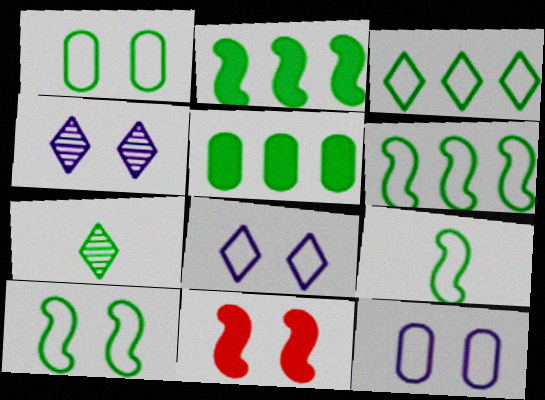[[1, 2, 7], 
[1, 3, 9], 
[1, 4, 11], 
[5, 7, 10], 
[6, 9, 10]]